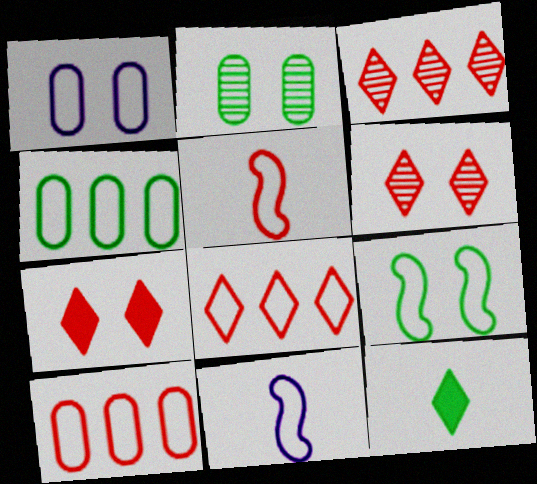[]